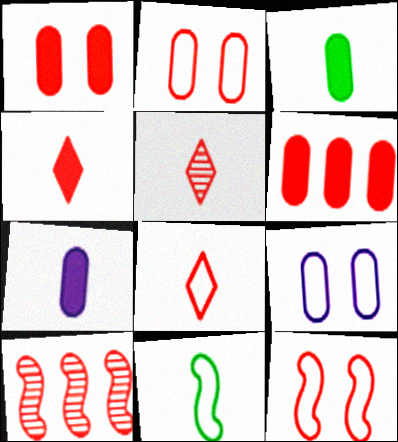[[1, 8, 10], 
[2, 4, 10], 
[4, 5, 8], 
[5, 6, 12], 
[5, 7, 11]]